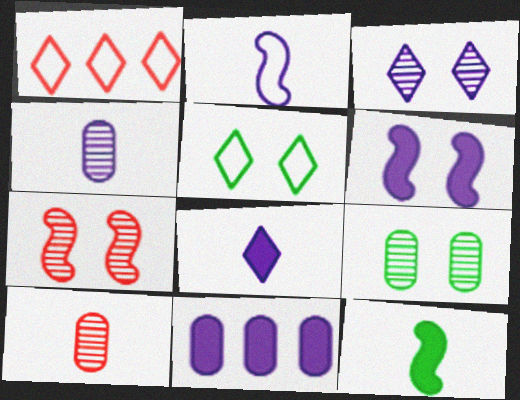[[2, 3, 11], 
[2, 4, 8], 
[3, 7, 9], 
[6, 8, 11]]